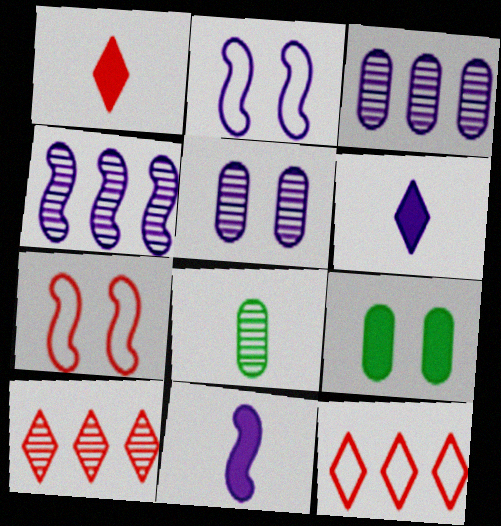[[2, 3, 6], 
[2, 4, 11]]